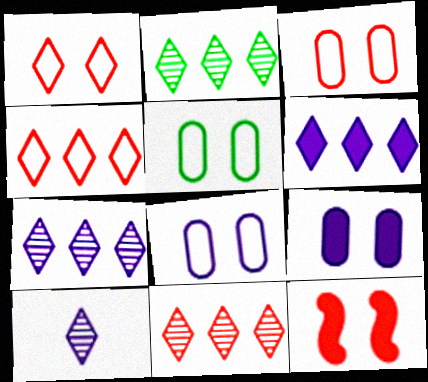[[2, 4, 6], 
[2, 7, 11], 
[3, 5, 8]]